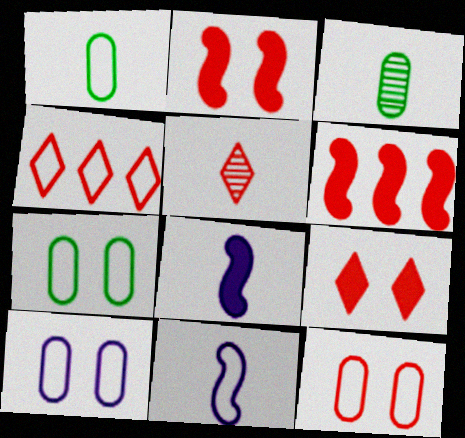[[1, 5, 8], 
[4, 5, 9], 
[4, 7, 11], 
[5, 6, 12], 
[7, 10, 12]]